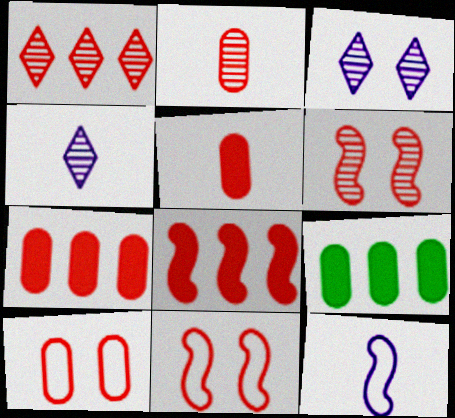[[1, 2, 6], 
[1, 5, 11], 
[2, 7, 10], 
[4, 9, 11]]